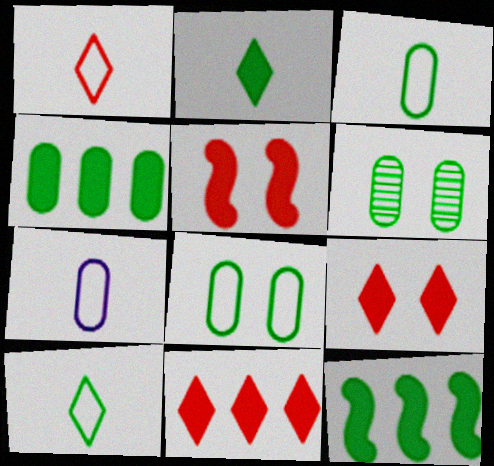[[3, 4, 6], 
[6, 10, 12]]